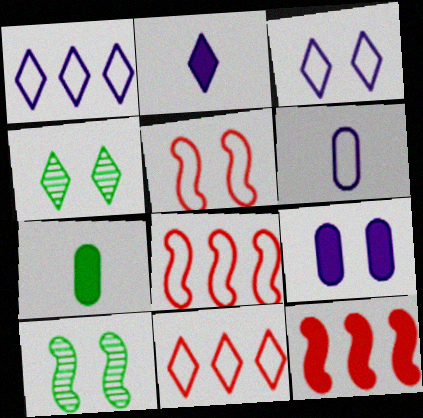[[2, 4, 11], 
[4, 5, 9], 
[4, 6, 12]]